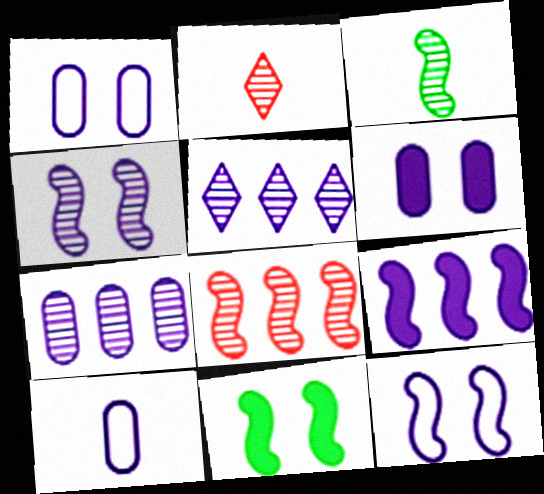[[3, 4, 8], 
[6, 7, 10]]